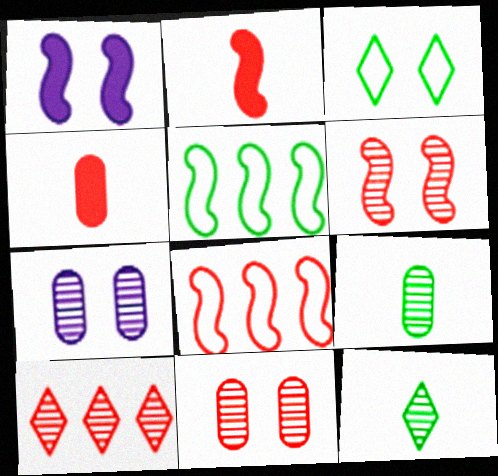[[1, 3, 11], 
[2, 6, 8]]